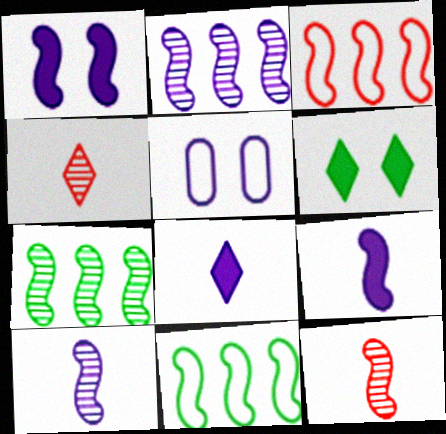[[1, 11, 12], 
[2, 5, 8]]